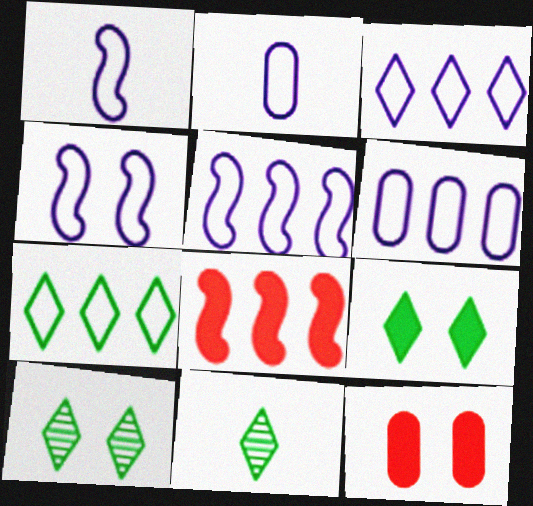[[1, 4, 5], 
[2, 3, 4], 
[2, 8, 10], 
[3, 5, 6], 
[4, 10, 12], 
[5, 11, 12], 
[7, 9, 11]]